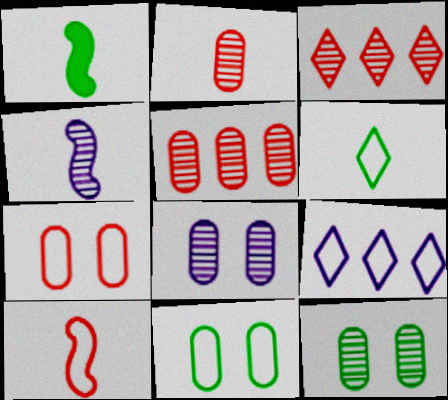[[1, 4, 10], 
[3, 4, 12], 
[9, 10, 11]]